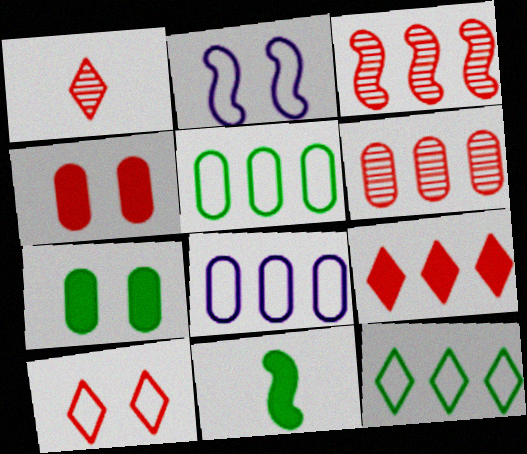[[1, 9, 10], 
[2, 3, 11]]